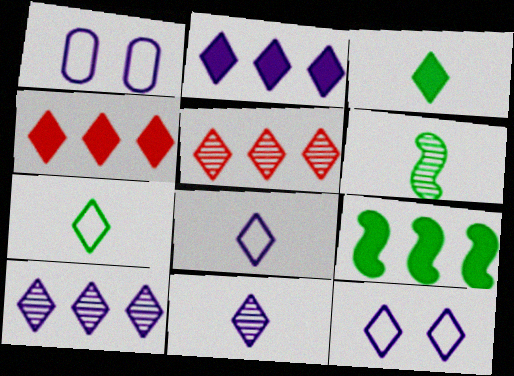[[1, 4, 6], 
[2, 11, 12], 
[3, 5, 12]]